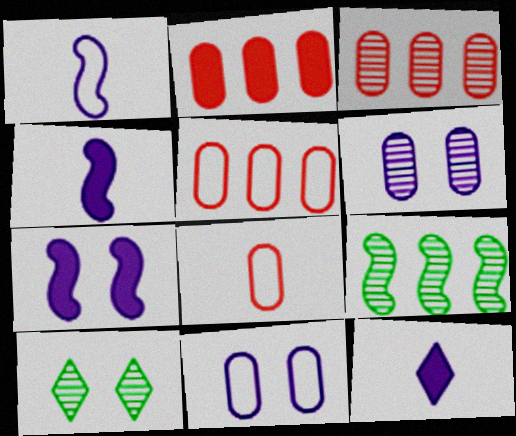[[1, 2, 10], 
[2, 3, 5], 
[4, 5, 10]]